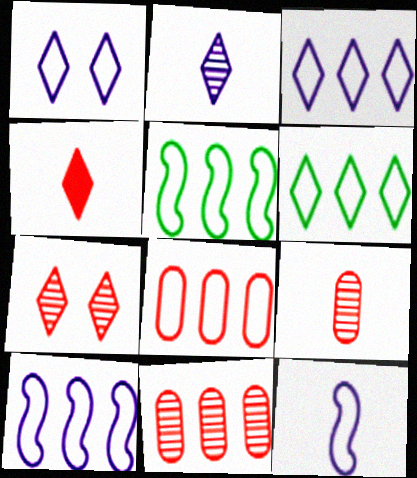[[3, 5, 8], 
[6, 8, 10]]